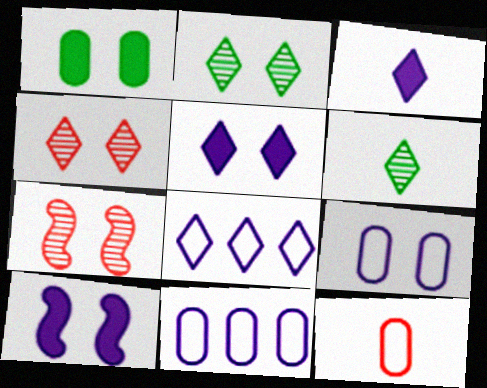[]